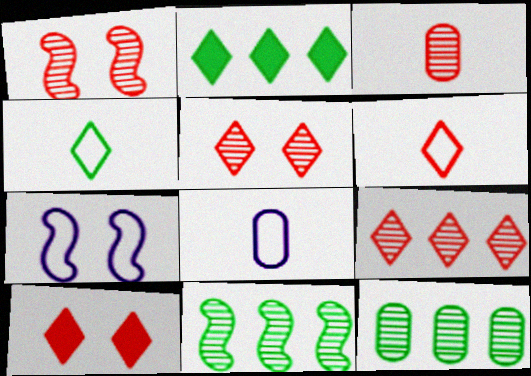[[1, 2, 8], 
[1, 3, 9], 
[2, 3, 7], 
[6, 9, 10], 
[8, 10, 11]]